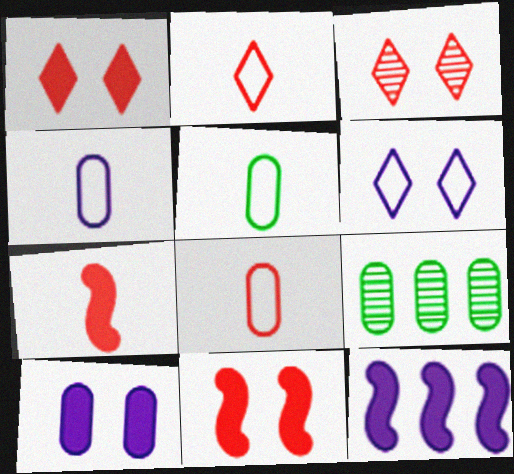[[3, 5, 12], 
[4, 5, 8], 
[6, 7, 9], 
[8, 9, 10]]